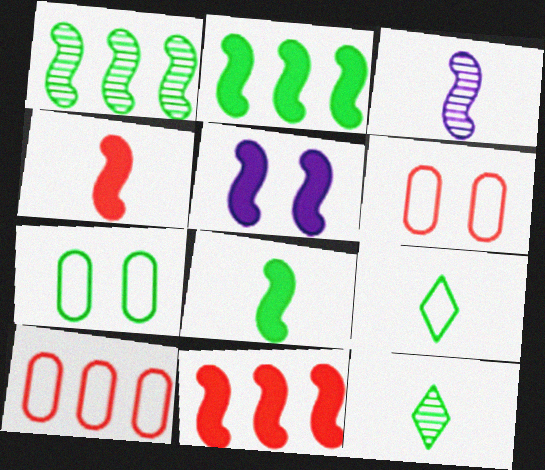[[2, 4, 5], 
[2, 7, 12], 
[5, 8, 11], 
[5, 10, 12]]